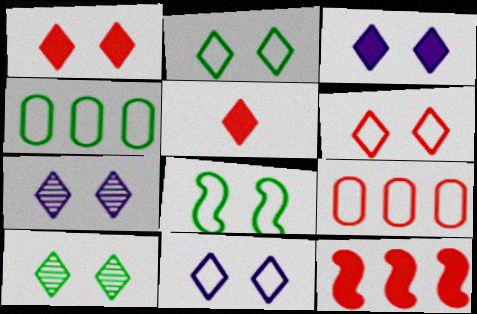[[1, 2, 7], 
[1, 10, 11], 
[2, 6, 11], 
[3, 6, 10], 
[3, 7, 11]]